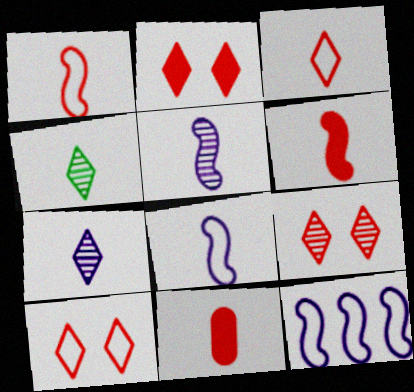[[2, 9, 10], 
[4, 8, 11]]